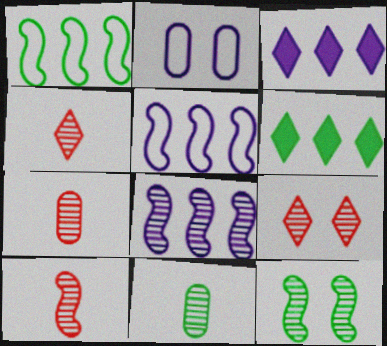[[2, 6, 10], 
[4, 7, 10], 
[8, 9, 11], 
[8, 10, 12]]